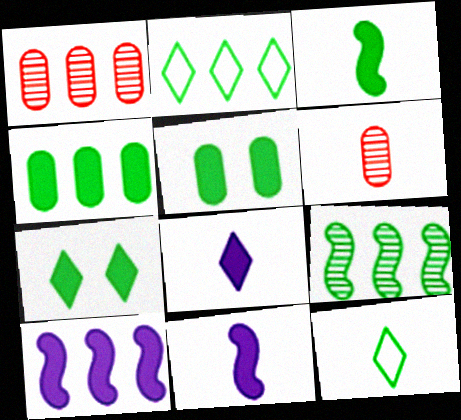[[1, 2, 10], 
[2, 4, 9], 
[3, 4, 7], 
[5, 9, 12], 
[6, 11, 12]]